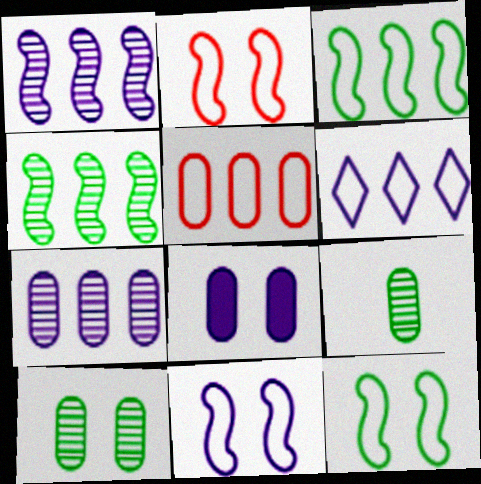[[2, 11, 12], 
[3, 5, 6], 
[5, 8, 9]]